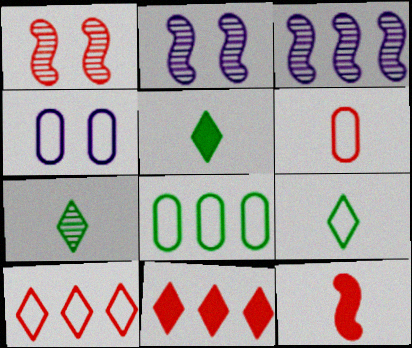[[1, 6, 11], 
[3, 8, 11], 
[4, 6, 8], 
[5, 7, 9]]